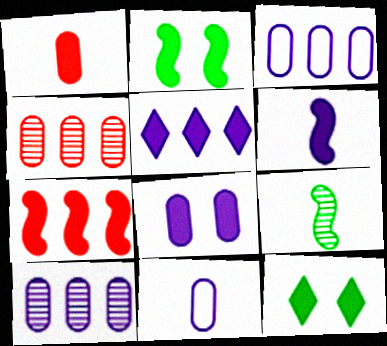[[1, 2, 5], 
[2, 6, 7], 
[5, 6, 8], 
[8, 10, 11]]